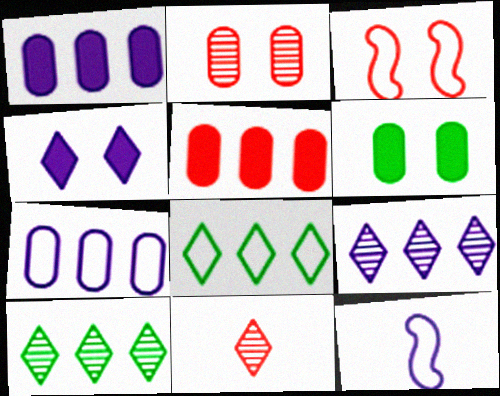[[3, 5, 11], 
[4, 8, 11]]